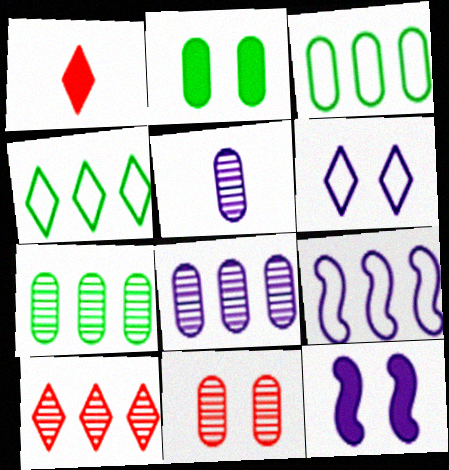[[5, 7, 11]]